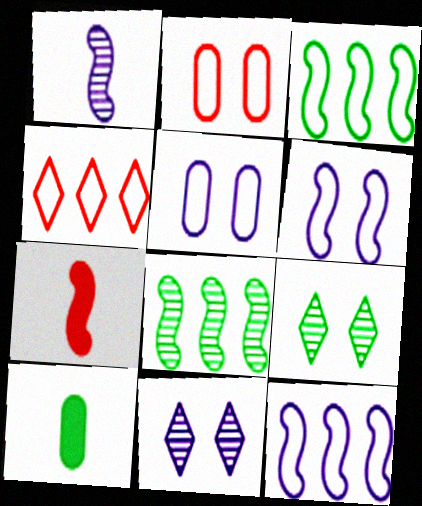[[3, 9, 10], 
[6, 7, 8]]